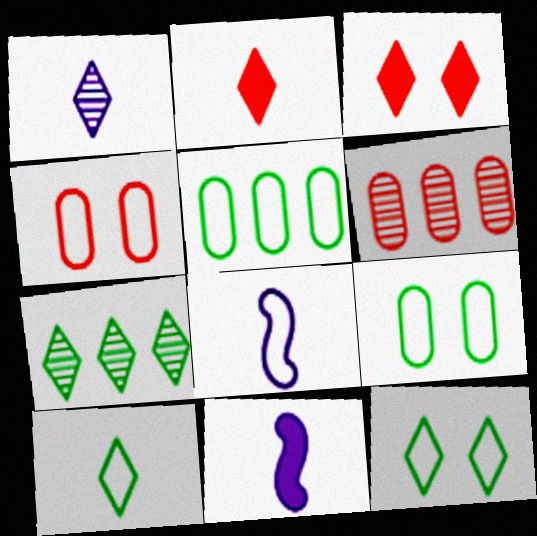[[1, 2, 10], 
[4, 7, 11], 
[6, 11, 12]]